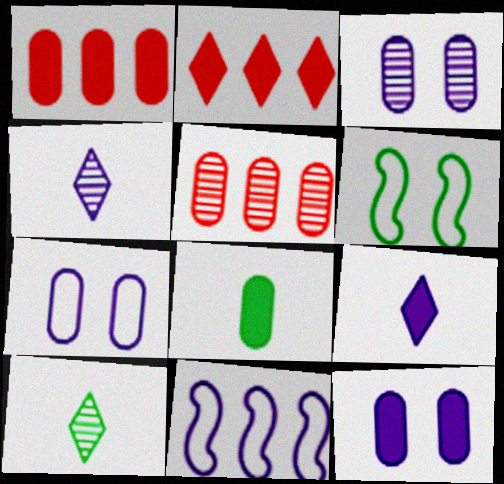[[1, 4, 6], 
[1, 8, 12], 
[3, 7, 12], 
[3, 9, 11], 
[4, 11, 12], 
[5, 6, 9], 
[5, 7, 8]]